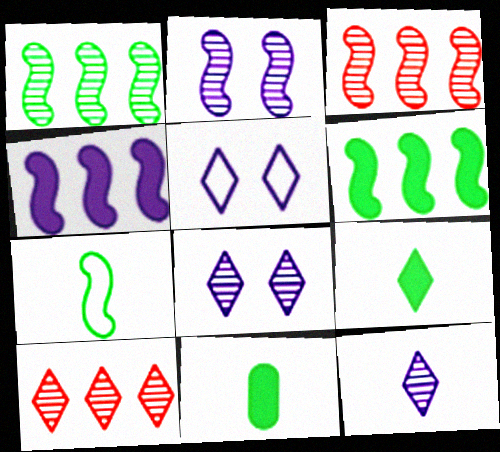[[3, 5, 11], 
[5, 9, 10]]